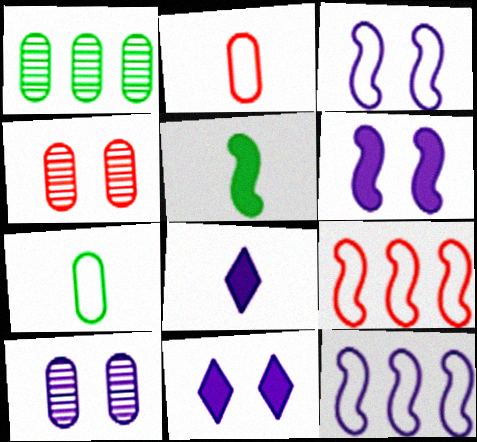[[3, 10, 11], 
[8, 10, 12]]